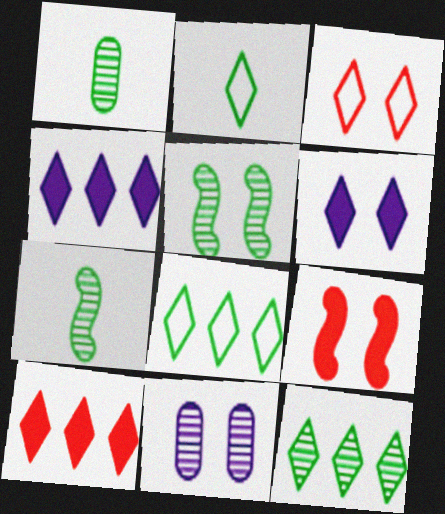[[1, 5, 12]]